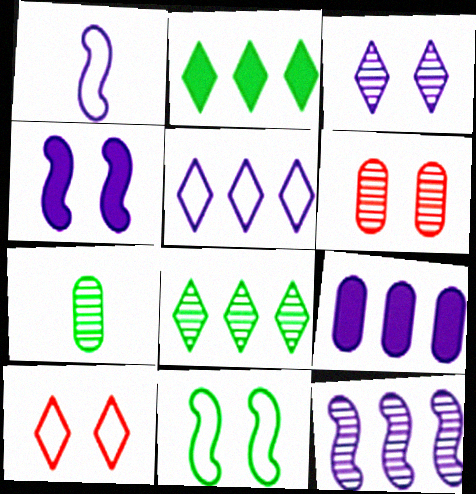[[1, 2, 6], 
[1, 3, 9], 
[1, 4, 12], 
[2, 7, 11], 
[5, 9, 12]]